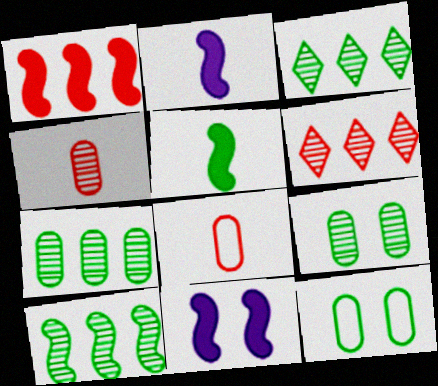[[1, 5, 11], 
[2, 6, 12], 
[3, 5, 12], 
[3, 7, 10], 
[3, 8, 11]]